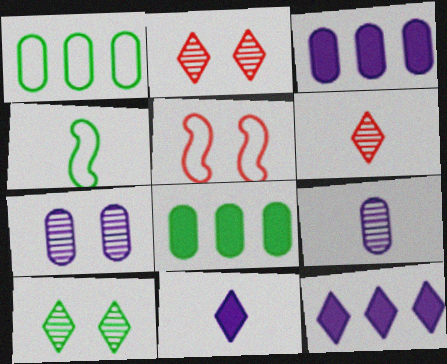[[2, 3, 4], 
[4, 8, 10]]